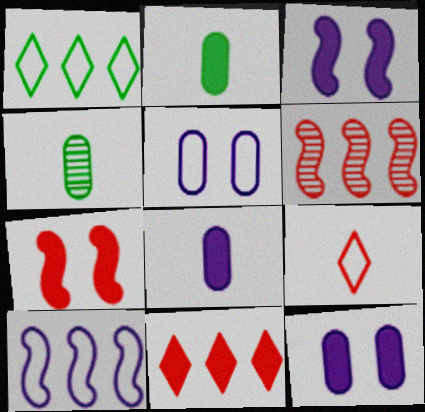[[2, 3, 11]]